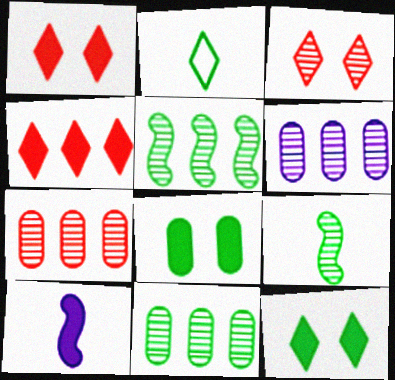[[2, 5, 8], 
[3, 6, 9], 
[4, 8, 10], 
[6, 7, 11]]